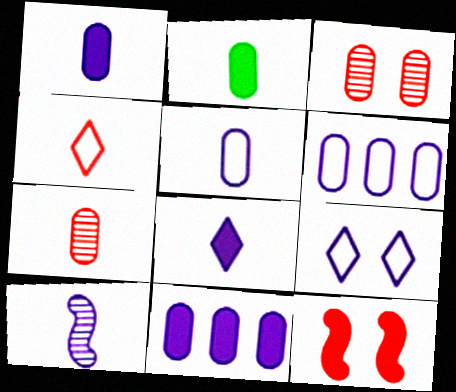[[2, 3, 6], 
[2, 4, 10], 
[2, 5, 7], 
[5, 8, 10], 
[9, 10, 11]]